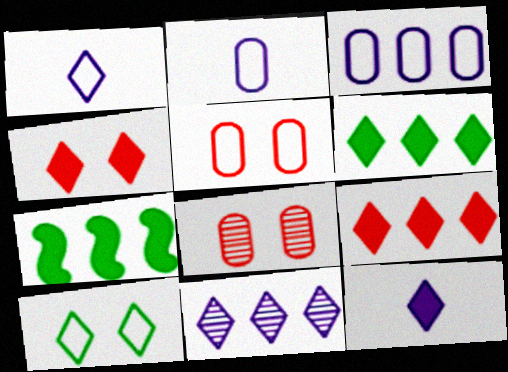[[1, 7, 8], 
[4, 6, 12]]